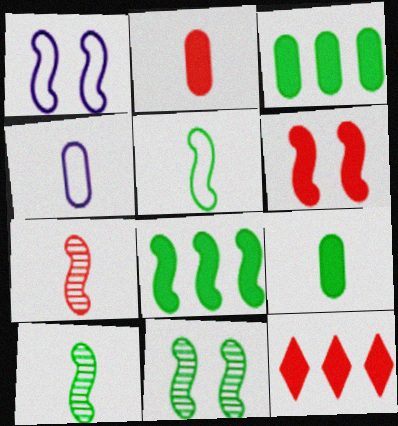[[1, 6, 11], 
[1, 7, 8], 
[2, 6, 12], 
[4, 11, 12], 
[5, 8, 11]]